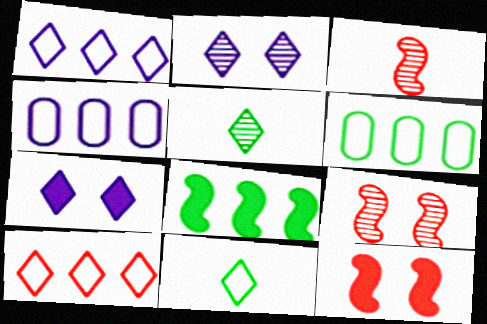[[3, 6, 7], 
[4, 5, 12], 
[5, 7, 10]]